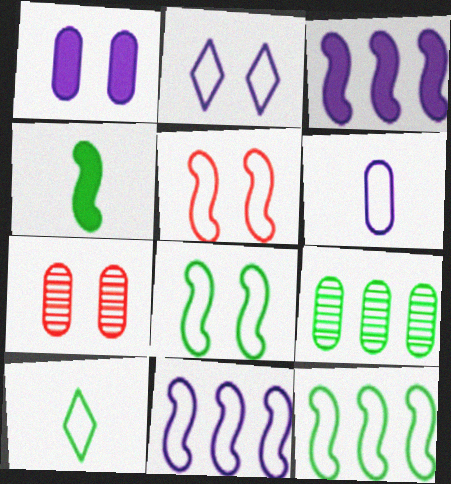[[2, 6, 11], 
[3, 7, 10]]